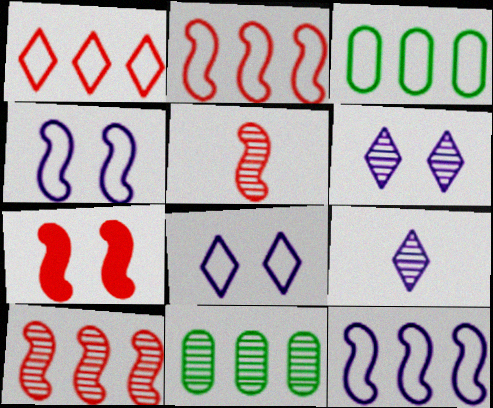[[1, 3, 12], 
[2, 5, 7], 
[3, 7, 9], 
[5, 6, 11]]